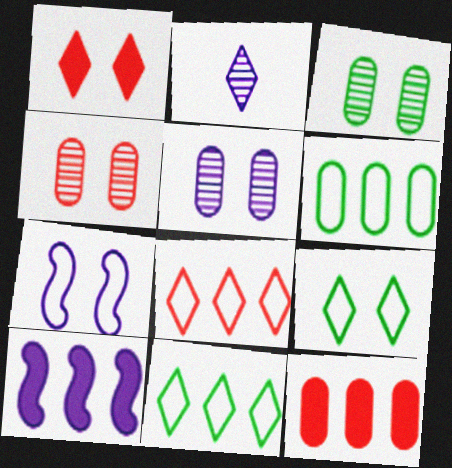[[1, 2, 11], 
[1, 3, 7], 
[3, 4, 5]]